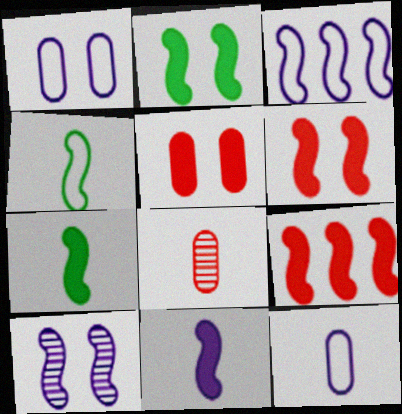[[2, 9, 11], 
[3, 10, 11], 
[4, 9, 10]]